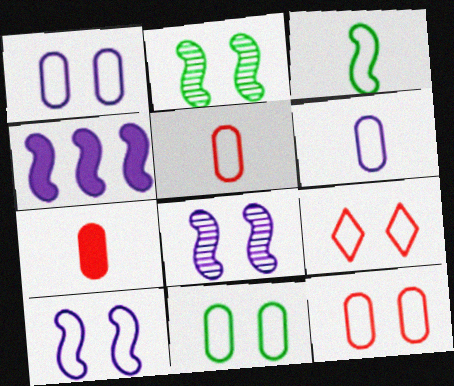[[1, 11, 12], 
[9, 10, 11]]